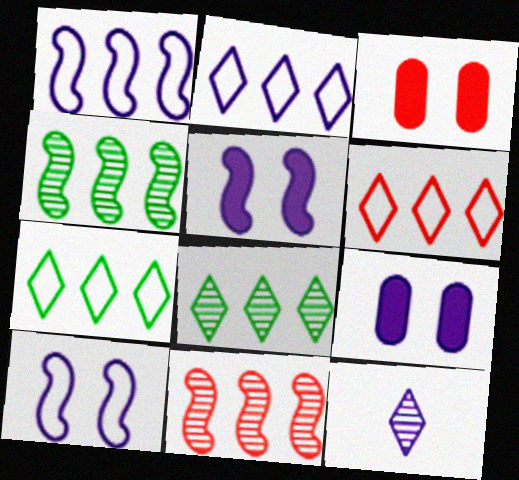[[1, 9, 12], 
[2, 6, 7]]